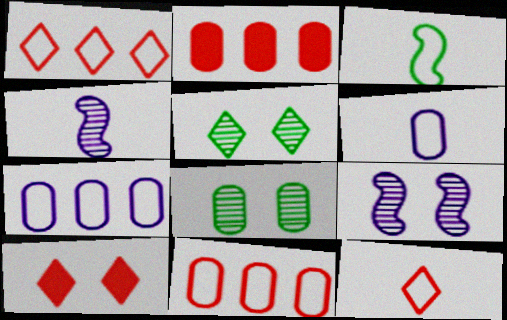[[2, 6, 8], 
[3, 6, 12]]